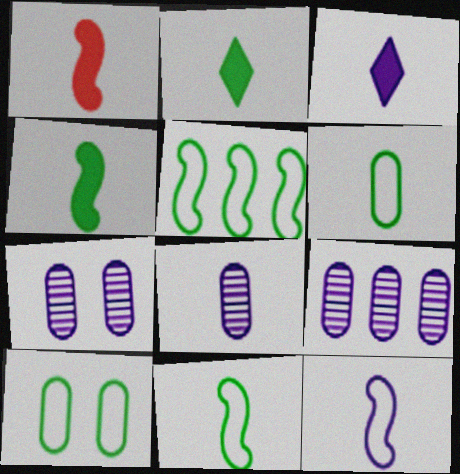[[3, 8, 12], 
[7, 8, 9]]